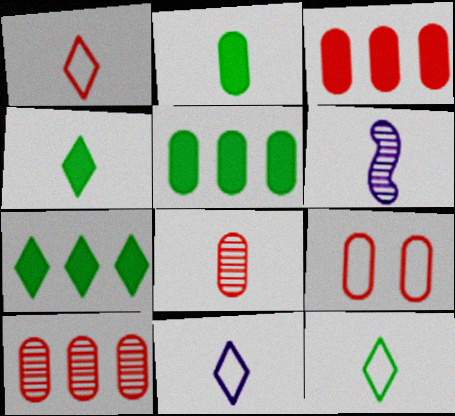[[1, 2, 6], 
[1, 11, 12], 
[3, 8, 9], 
[6, 7, 9]]